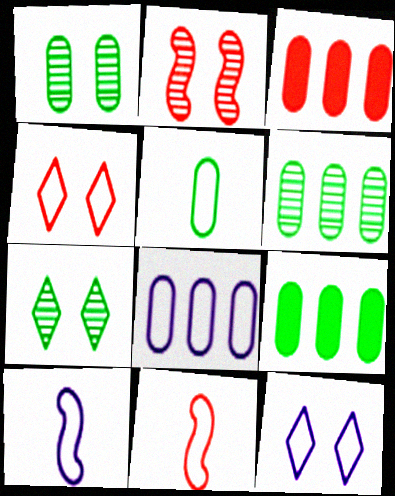[[1, 5, 9], 
[3, 6, 8], 
[3, 7, 10], 
[8, 10, 12]]